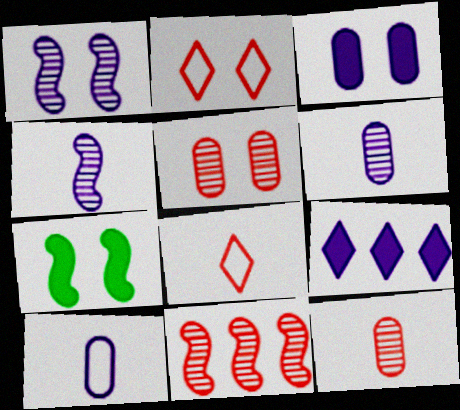[[1, 9, 10]]